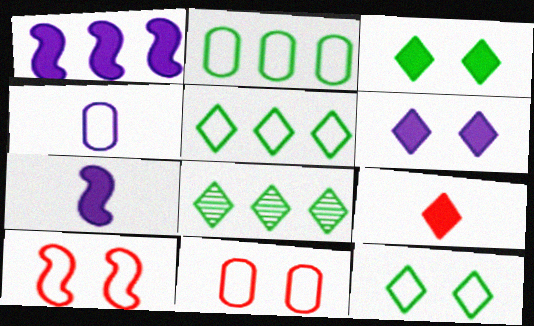[[2, 4, 11], 
[4, 5, 10], 
[7, 8, 11]]